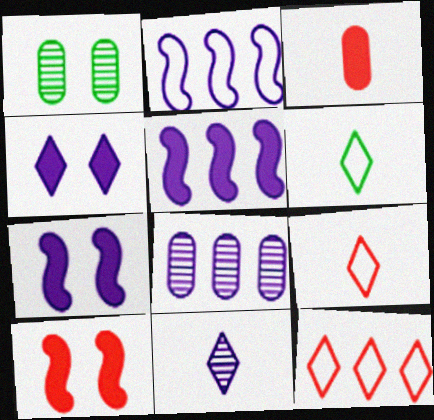[[1, 5, 9], 
[6, 8, 10]]